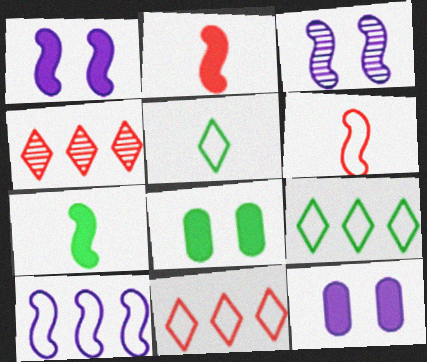[]